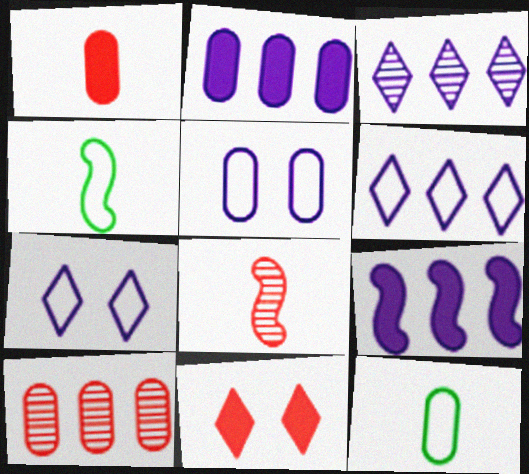[]